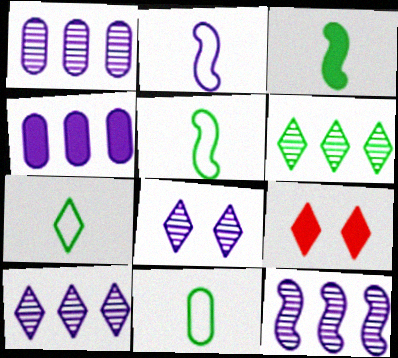[[1, 5, 9], 
[1, 10, 12], 
[2, 4, 8], 
[3, 4, 9], 
[5, 7, 11], 
[7, 9, 10], 
[9, 11, 12]]